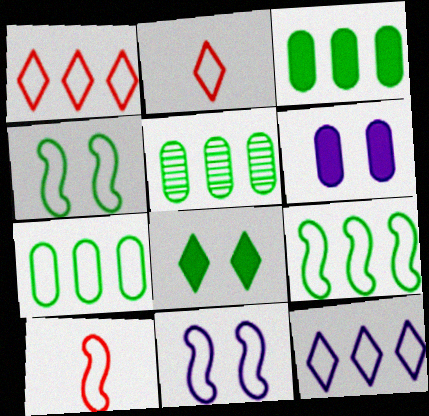[[2, 7, 11], 
[3, 5, 7], 
[9, 10, 11]]